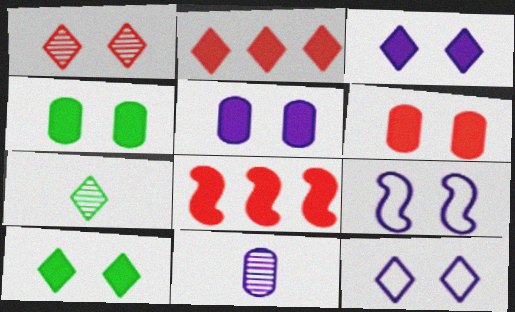[[1, 4, 9], 
[1, 10, 12], 
[2, 7, 12], 
[4, 5, 6]]